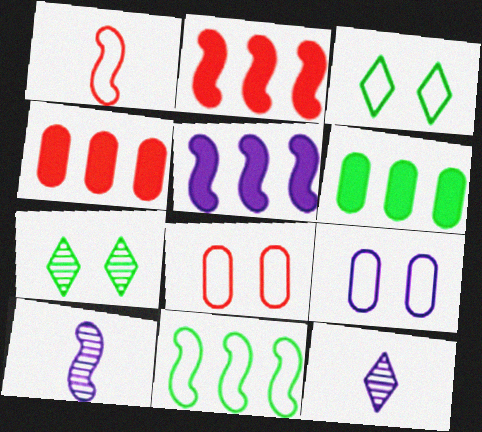[[3, 4, 10], 
[5, 9, 12]]